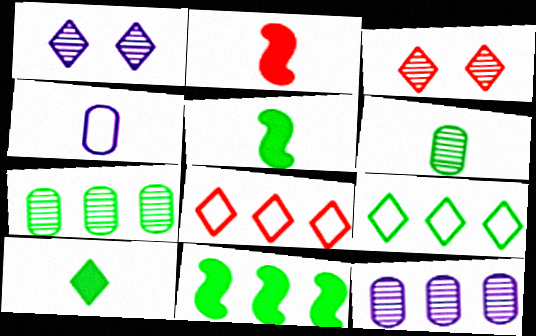[[1, 8, 10], 
[3, 4, 11], 
[7, 9, 11], 
[8, 11, 12]]